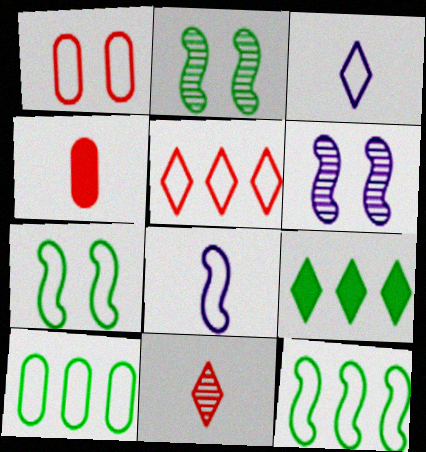[[1, 3, 12]]